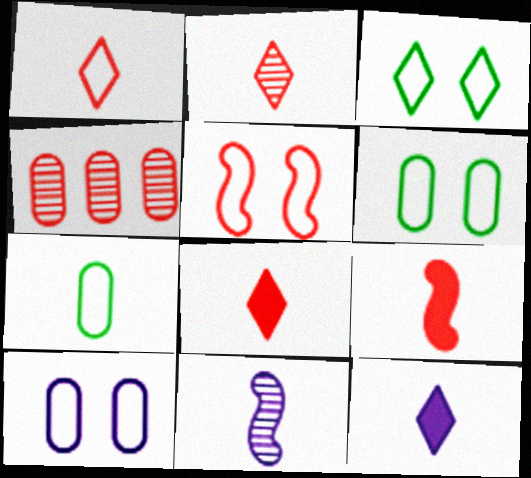[[1, 2, 8], 
[3, 5, 10], 
[4, 5, 8], 
[7, 8, 11]]